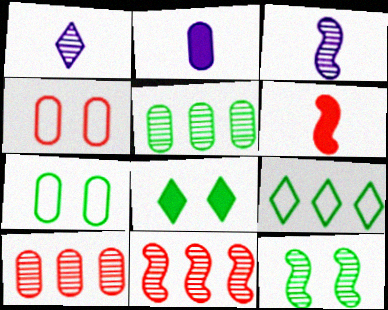[[1, 10, 12], 
[2, 4, 5], 
[2, 7, 10], 
[3, 11, 12], 
[7, 8, 12]]